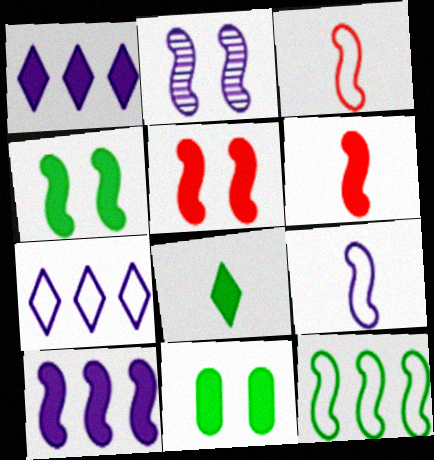[[1, 6, 11], 
[2, 6, 12], 
[2, 9, 10], 
[4, 6, 10]]